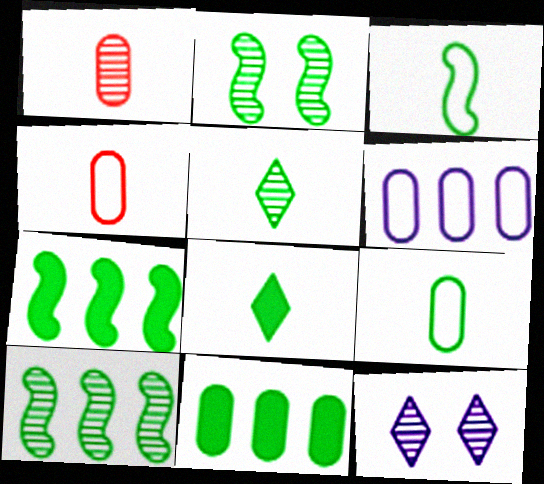[[1, 10, 12], 
[2, 3, 7], 
[4, 7, 12]]